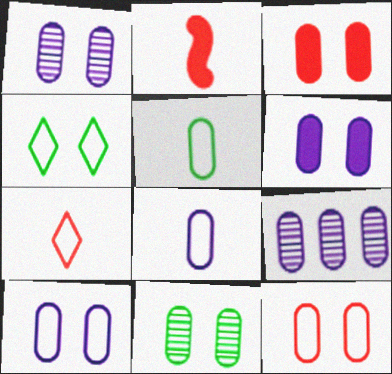[[1, 6, 10], 
[2, 4, 9], 
[3, 5, 9], 
[3, 10, 11], 
[6, 8, 9], 
[6, 11, 12]]